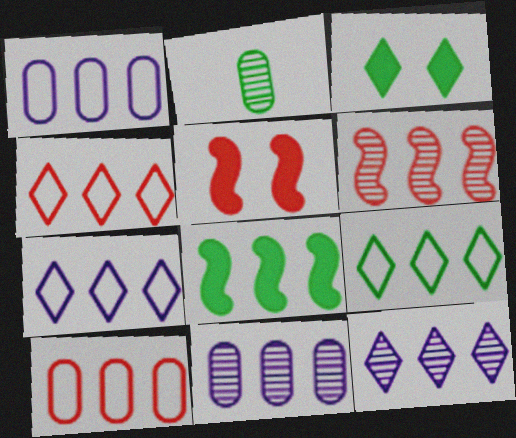[[2, 5, 7], 
[4, 7, 9], 
[4, 8, 11], 
[8, 10, 12]]